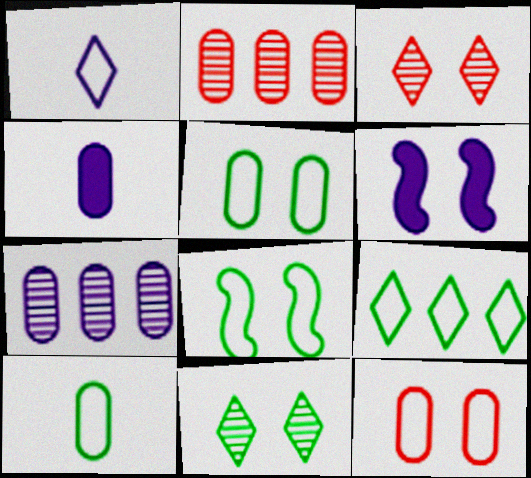[[1, 6, 7], 
[2, 4, 5], 
[3, 5, 6], 
[6, 11, 12], 
[8, 9, 10]]